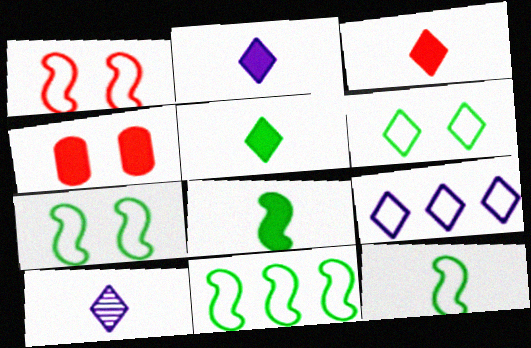[[2, 3, 5], 
[4, 10, 11], 
[7, 11, 12]]